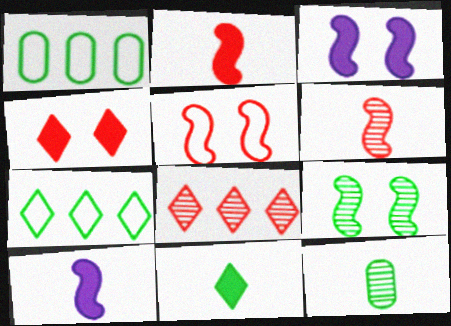[[1, 9, 11], 
[3, 5, 9]]